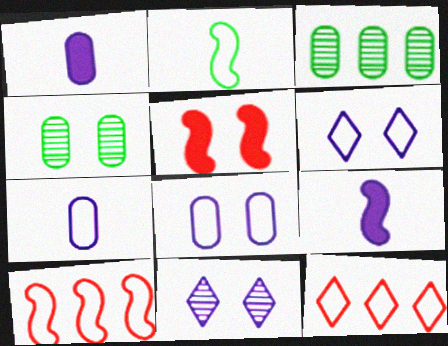[[2, 8, 12], 
[4, 5, 6], 
[4, 9, 12]]